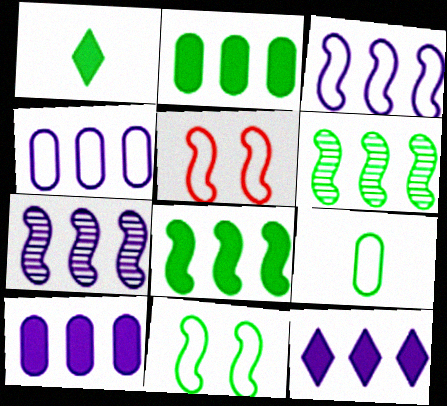[[4, 7, 12]]